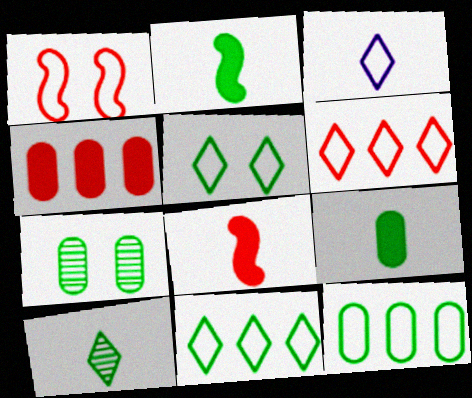[[1, 3, 12], 
[2, 7, 11], 
[3, 5, 6], 
[7, 9, 12]]